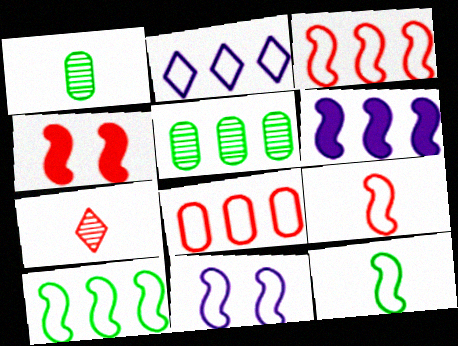[[1, 2, 4], 
[2, 8, 10], 
[3, 11, 12], 
[4, 7, 8], 
[9, 10, 11]]